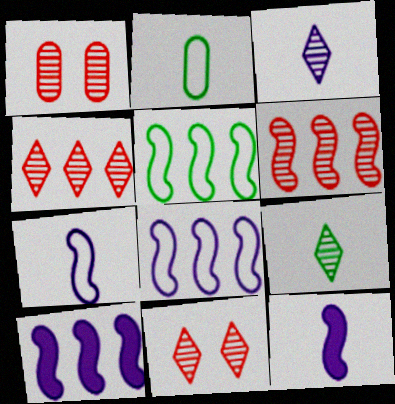[[2, 10, 11], 
[5, 6, 10]]